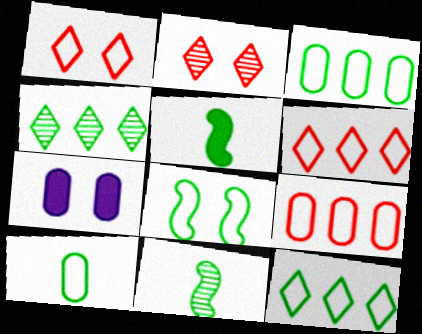[[2, 7, 8], 
[6, 7, 11], 
[8, 10, 12]]